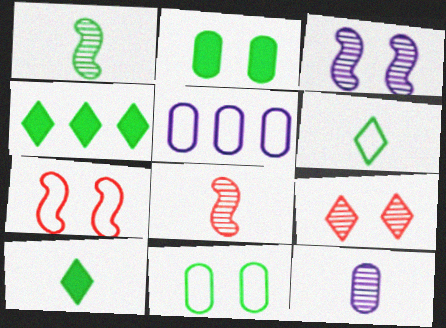[[1, 4, 11], 
[4, 7, 12], 
[5, 6, 7]]